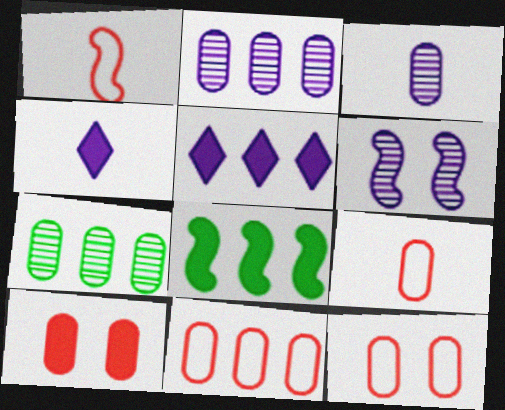[[1, 6, 8], 
[4, 8, 10], 
[9, 11, 12]]